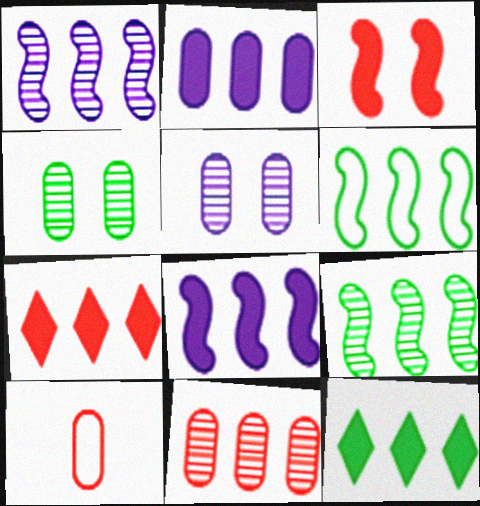[[2, 4, 10]]